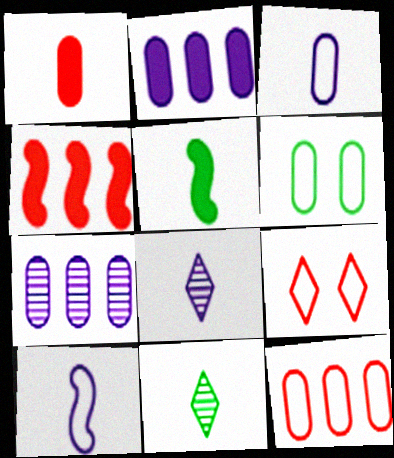[[1, 6, 7], 
[1, 10, 11], 
[3, 6, 12], 
[4, 6, 8], 
[5, 7, 9]]